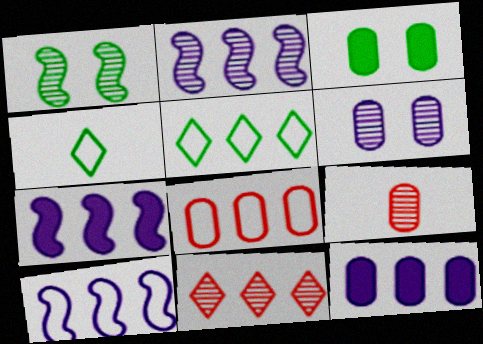[[2, 7, 10], 
[5, 8, 10]]